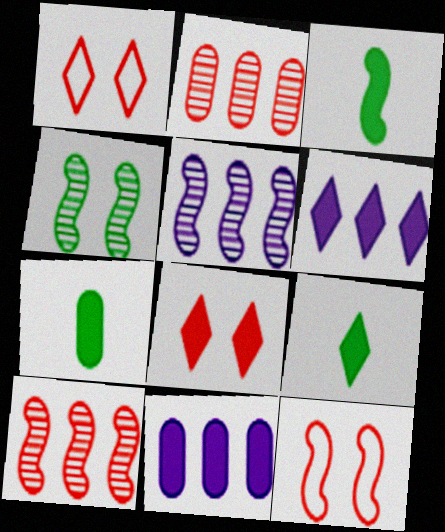[[1, 5, 7], 
[3, 5, 12], 
[3, 7, 9], 
[3, 8, 11], 
[6, 8, 9]]